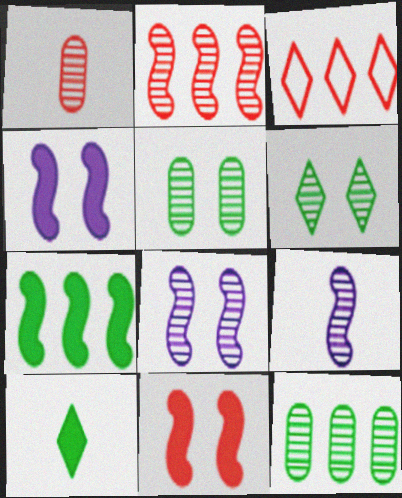[[1, 3, 11]]